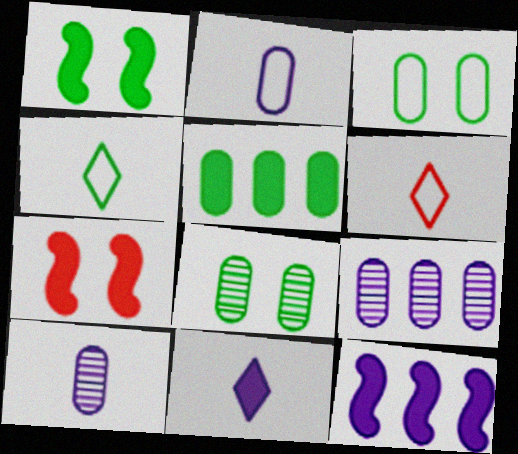[[1, 6, 9], 
[4, 7, 9], 
[5, 7, 11], 
[6, 8, 12]]